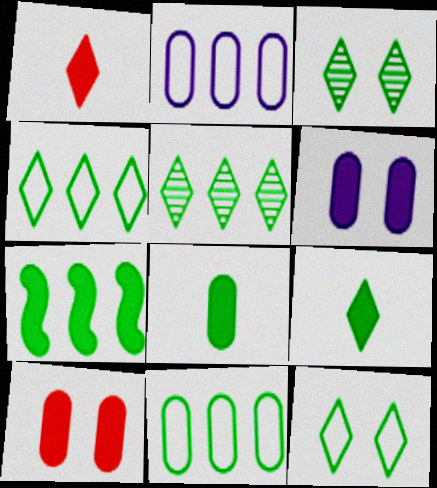[[1, 6, 7], 
[3, 4, 9], 
[5, 7, 11], 
[5, 9, 12]]